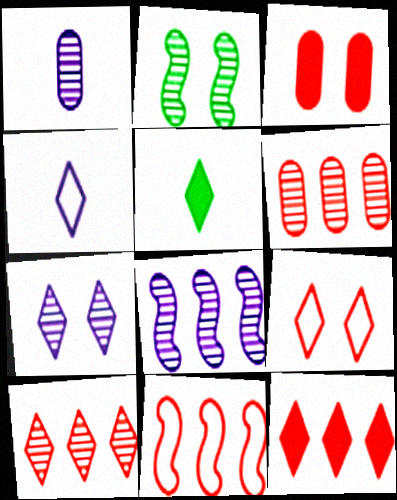[[1, 2, 10], 
[1, 7, 8], 
[6, 11, 12]]